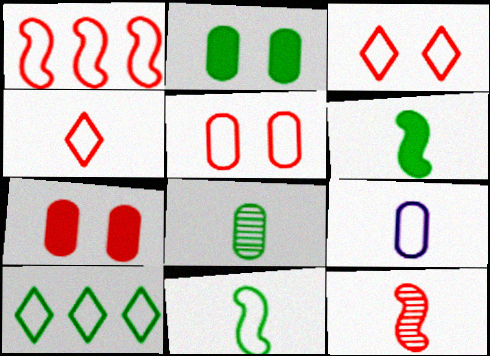[[1, 4, 5], 
[4, 9, 11]]